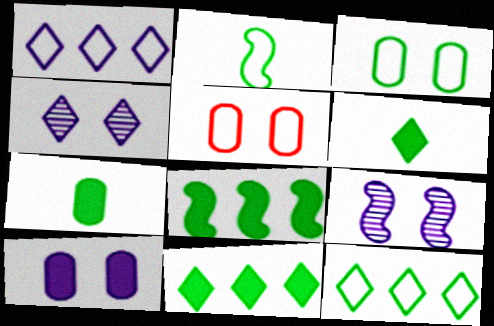[[1, 2, 5], 
[2, 3, 12]]